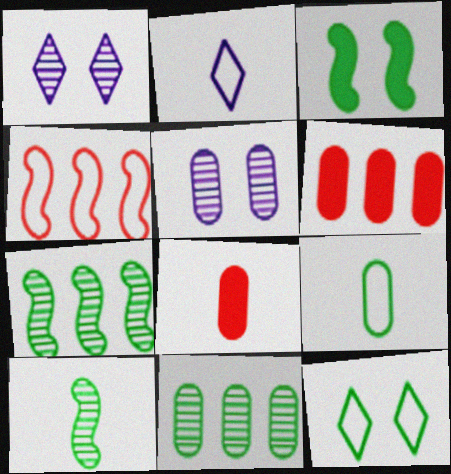[[2, 8, 10], 
[5, 6, 9]]